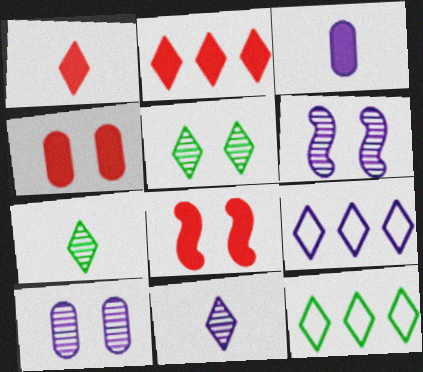[[1, 5, 9], 
[3, 6, 9]]